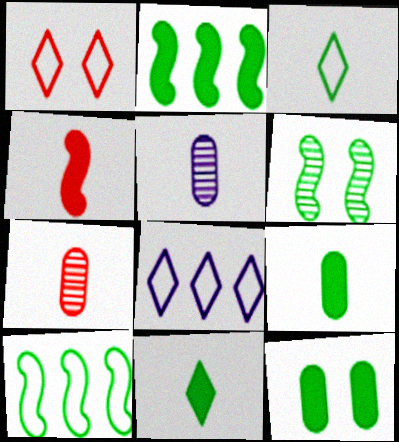[[1, 2, 5], 
[1, 3, 8], 
[2, 11, 12], 
[3, 4, 5]]